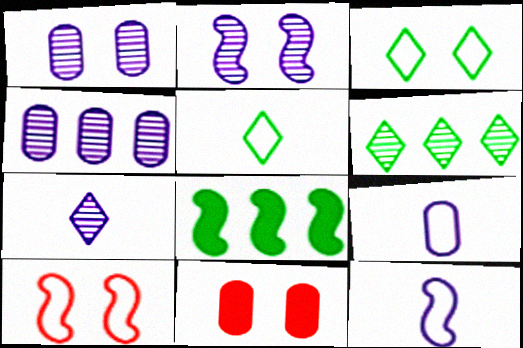[[2, 3, 11], 
[2, 4, 7], 
[6, 11, 12]]